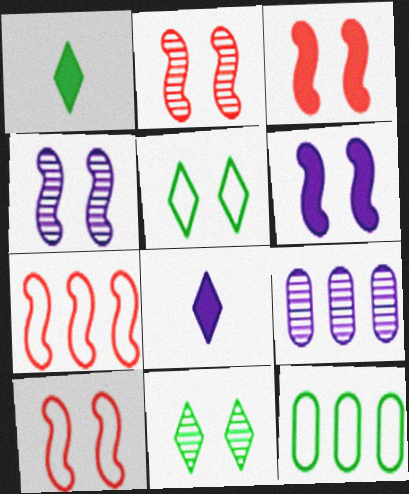[[1, 9, 10], 
[2, 3, 10], 
[2, 8, 12]]